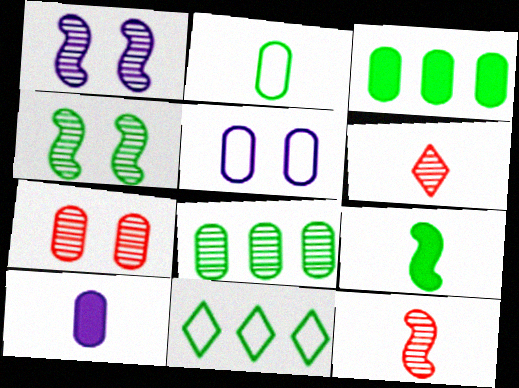[[1, 6, 8]]